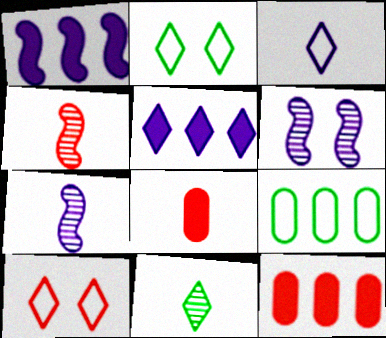[[2, 7, 12], 
[4, 10, 12], 
[5, 10, 11]]